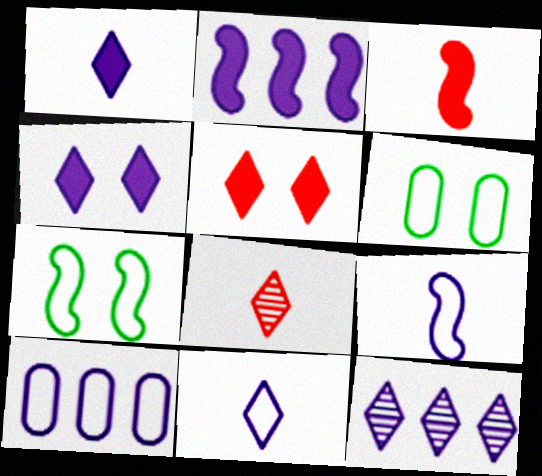[[2, 6, 8], 
[2, 10, 12], 
[3, 6, 12], 
[4, 11, 12]]